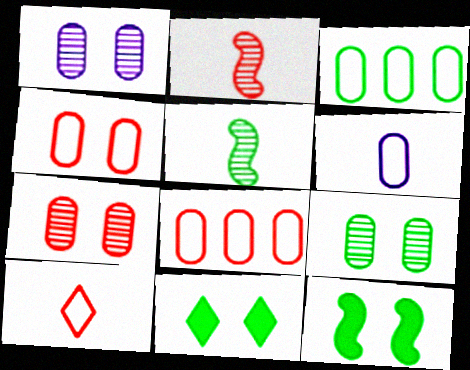[[1, 7, 9], 
[3, 4, 6], 
[3, 5, 11]]